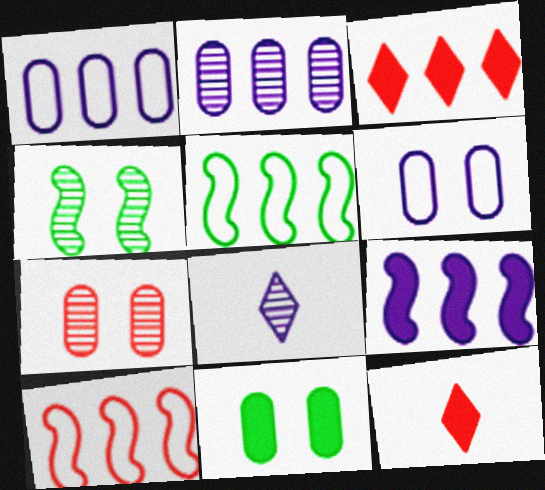[[1, 4, 12], 
[2, 3, 5], 
[6, 7, 11], 
[6, 8, 9], 
[7, 10, 12], 
[8, 10, 11], 
[9, 11, 12]]